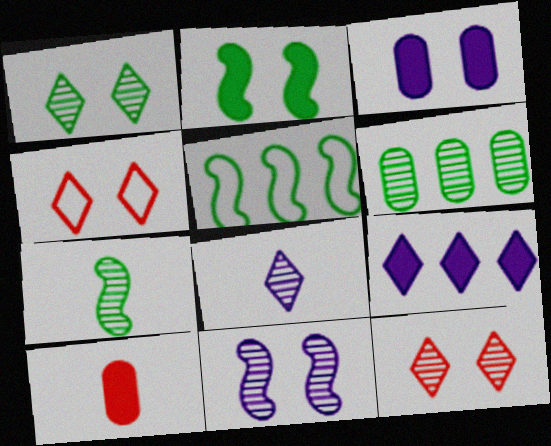[[1, 6, 7], 
[2, 5, 7], 
[2, 9, 10]]